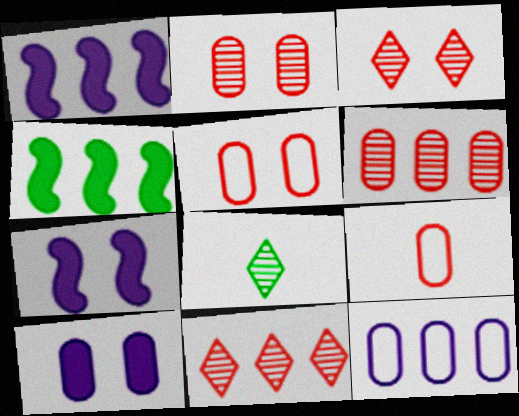[[1, 5, 8], 
[4, 11, 12]]